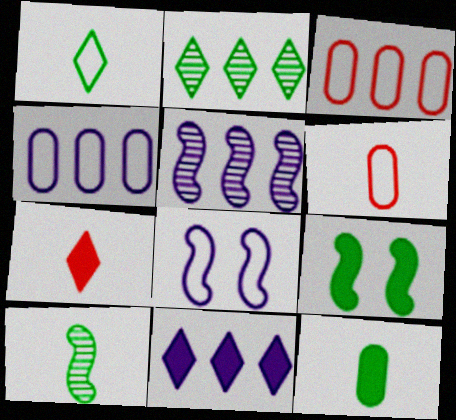[[1, 3, 8], 
[1, 10, 12], 
[4, 5, 11]]